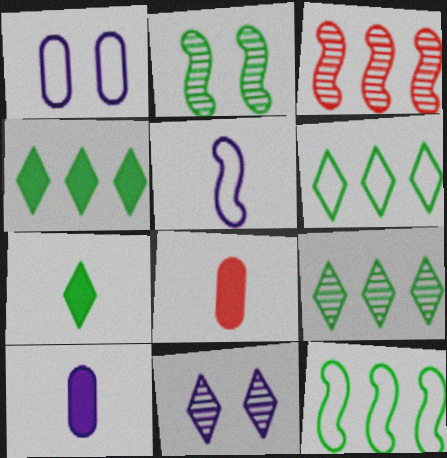[[1, 3, 7], 
[4, 6, 9], 
[8, 11, 12]]